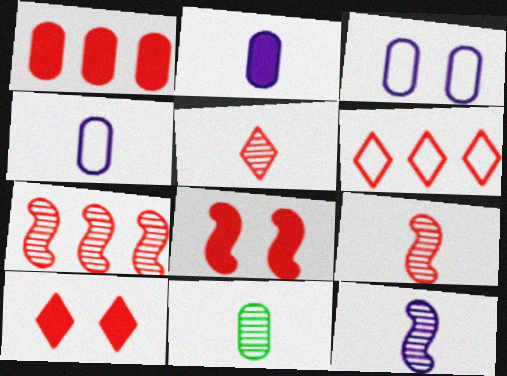[[1, 3, 11], 
[1, 6, 7], 
[5, 6, 10], 
[5, 11, 12]]